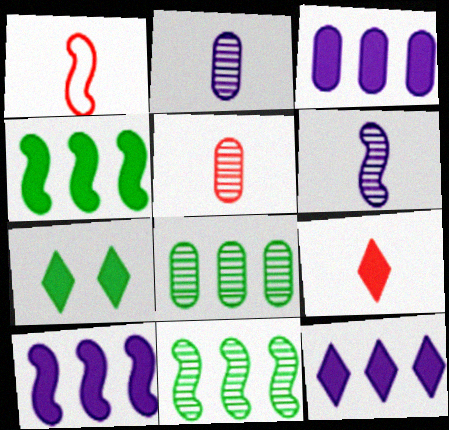[[1, 5, 9], 
[3, 10, 12], 
[7, 9, 12]]